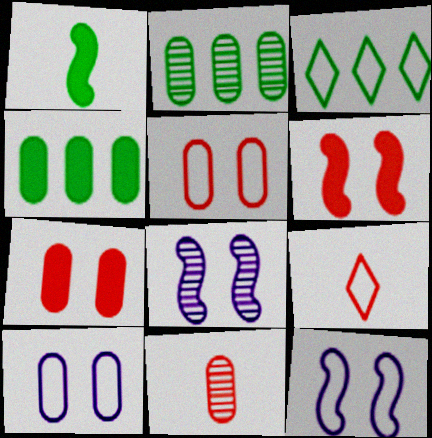[[4, 8, 9], 
[4, 10, 11]]